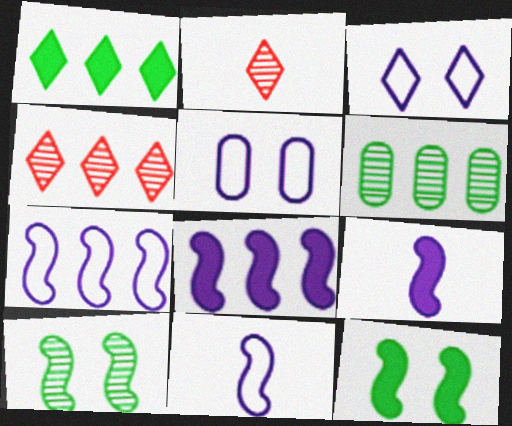[[1, 2, 3]]